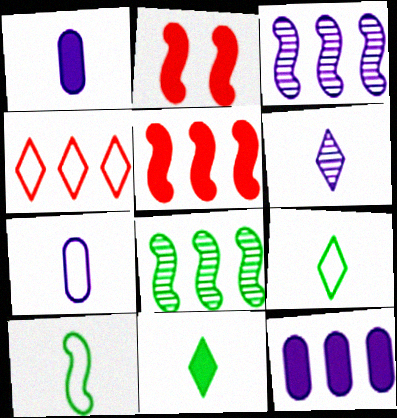[[2, 3, 10], 
[2, 11, 12], 
[4, 8, 12]]